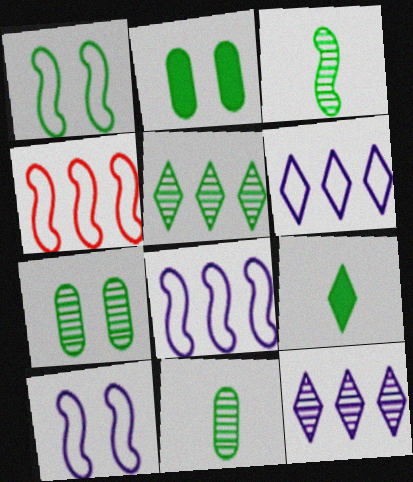[[3, 5, 7]]